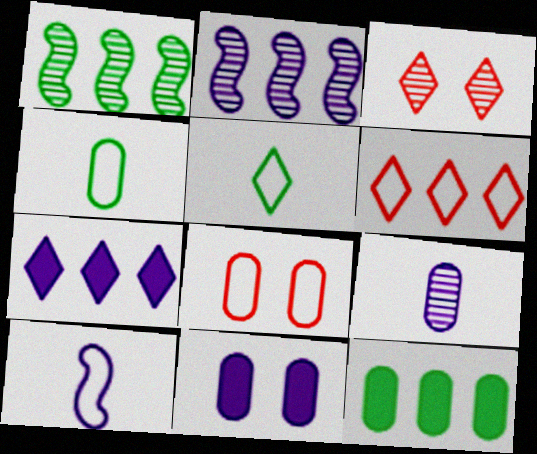[[1, 3, 9], 
[2, 6, 12], 
[3, 5, 7], 
[3, 10, 12], 
[8, 9, 12]]